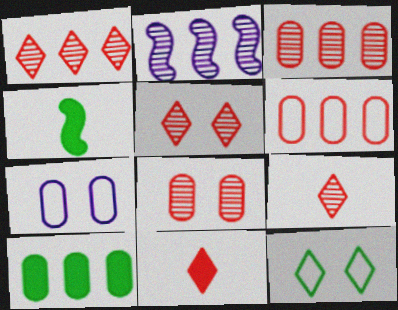[[1, 4, 7], 
[1, 5, 9]]